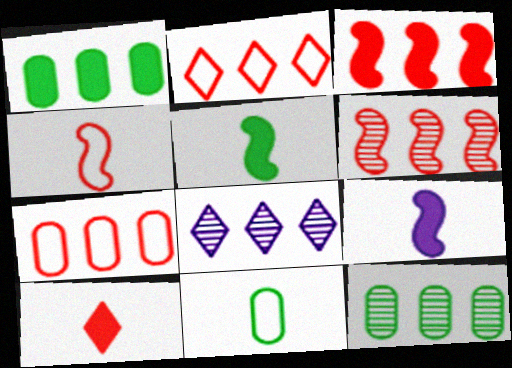[[6, 8, 12]]